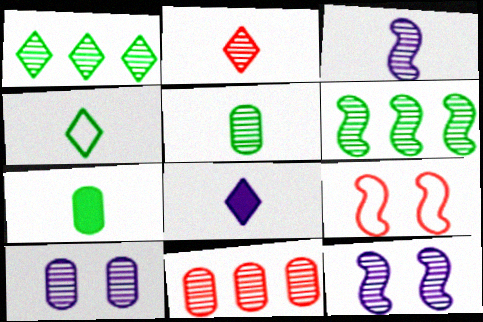[[2, 3, 5], 
[2, 4, 8], 
[2, 6, 10], 
[5, 10, 11]]